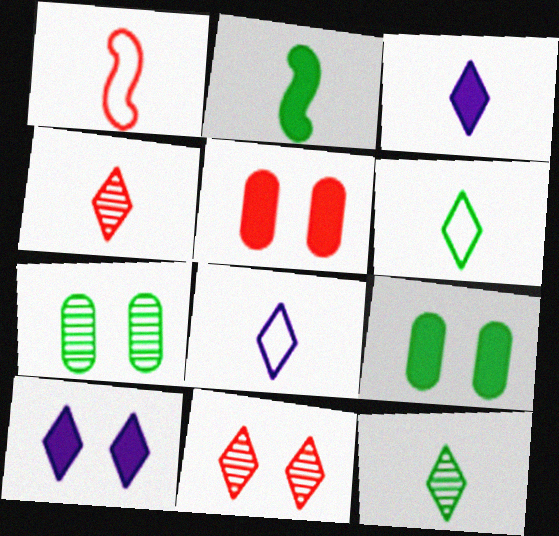[[3, 4, 6]]